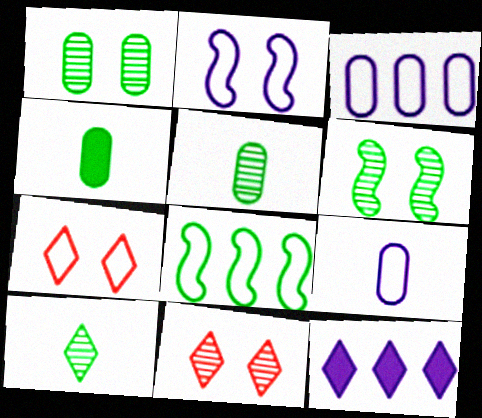[[7, 8, 9], 
[7, 10, 12]]